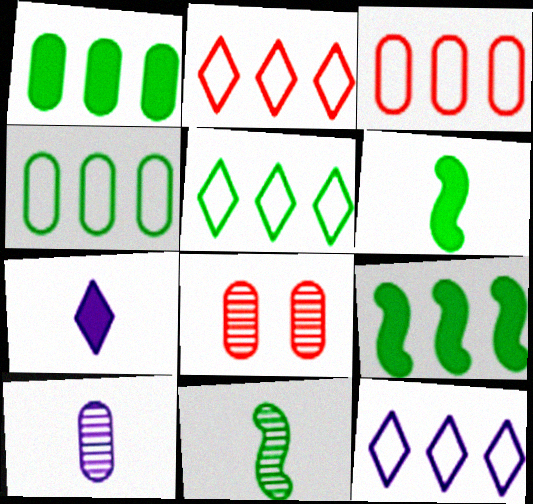[[2, 5, 12], 
[6, 8, 12]]